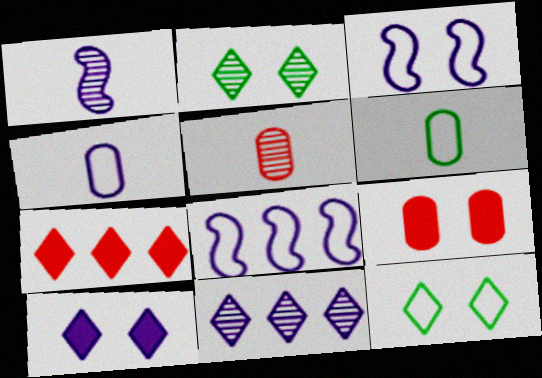[[2, 3, 9]]